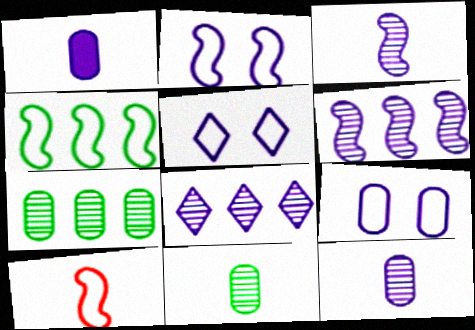[[1, 2, 8], 
[1, 5, 6], 
[2, 4, 10], 
[2, 5, 9]]